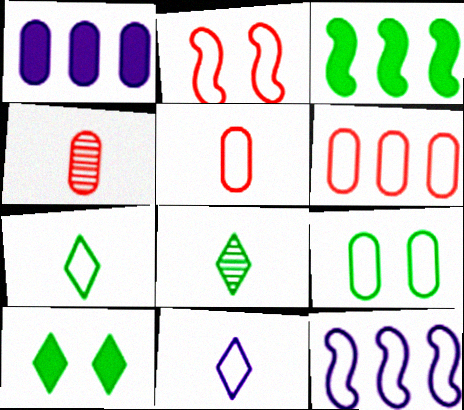[[1, 2, 8], 
[1, 4, 9], 
[3, 8, 9], 
[4, 10, 12]]